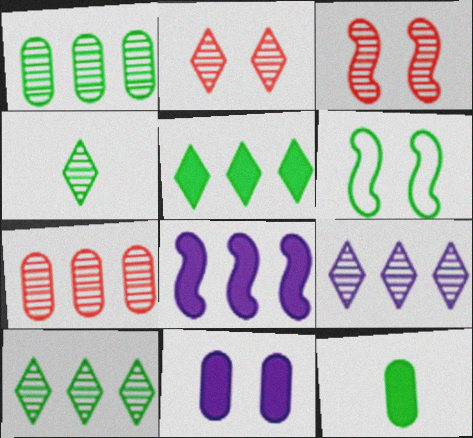[[2, 4, 9], 
[2, 6, 11], 
[6, 10, 12]]